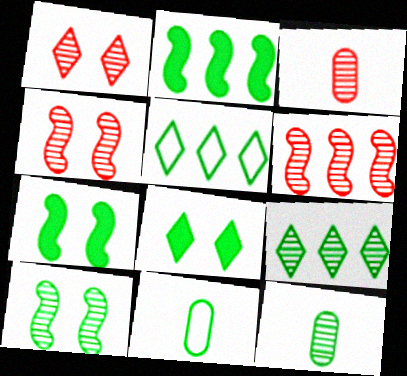[[1, 3, 6], 
[5, 7, 12], 
[7, 9, 11], 
[9, 10, 12]]